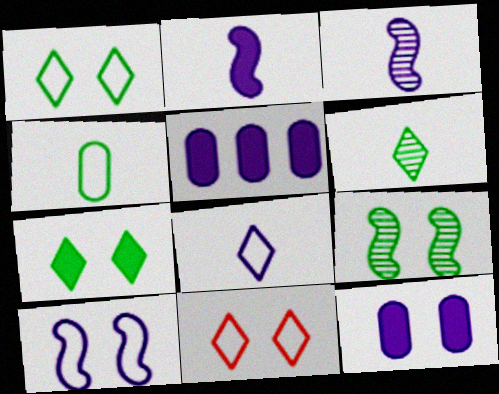[[9, 11, 12]]